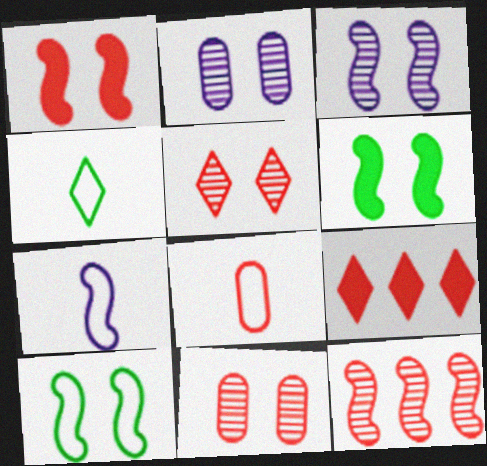[[1, 3, 10], 
[4, 7, 8], 
[6, 7, 12]]